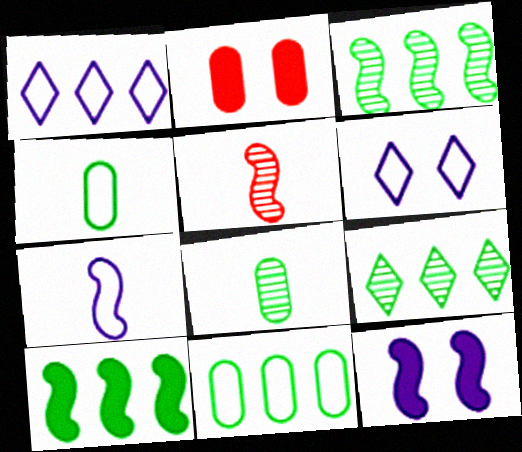[[2, 7, 9], 
[9, 10, 11]]